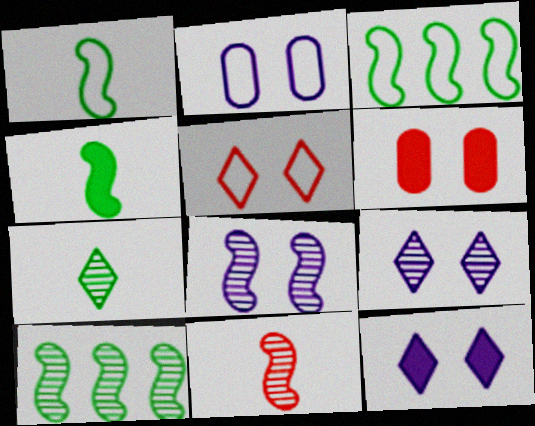[[2, 8, 12], 
[8, 10, 11]]